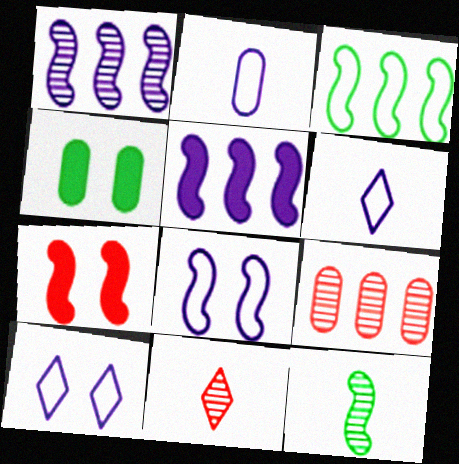[[2, 4, 9]]